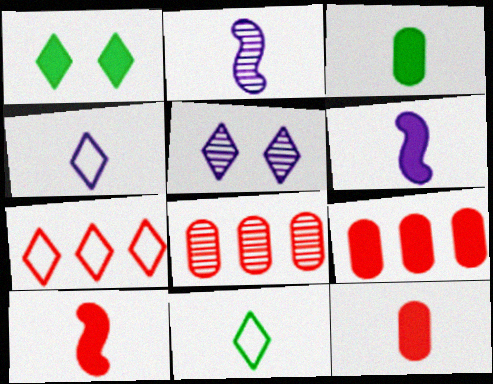[[1, 6, 9], 
[2, 11, 12]]